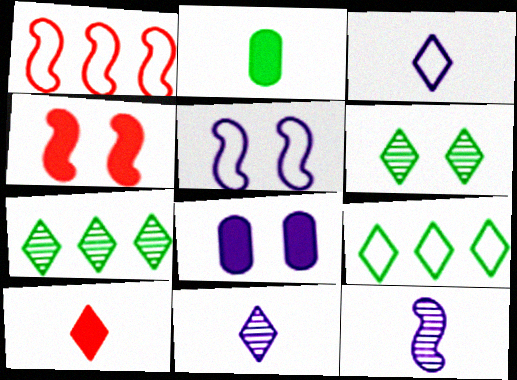[]